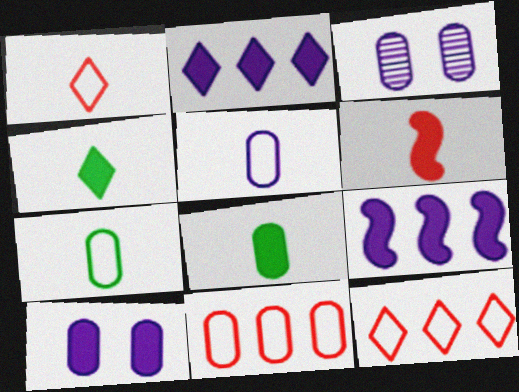[[3, 8, 11]]